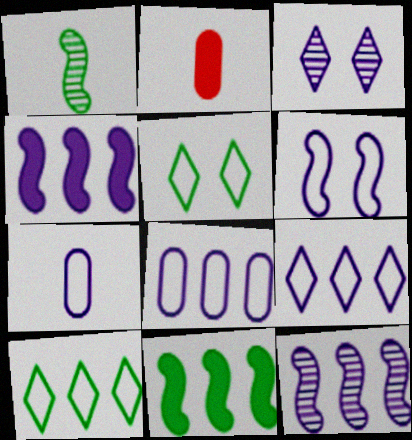[[2, 5, 12], 
[3, 4, 7], 
[6, 7, 9]]